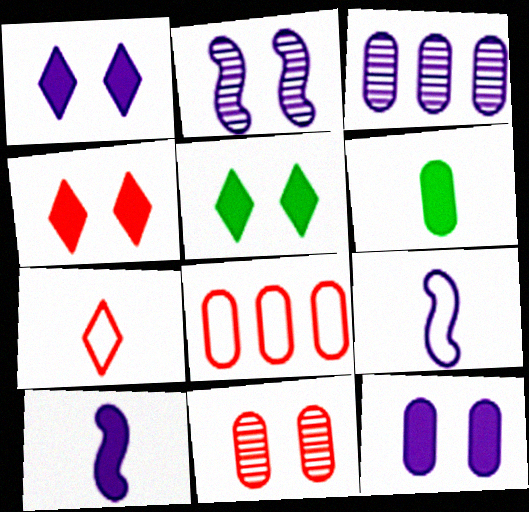[[1, 3, 9], 
[1, 4, 5]]